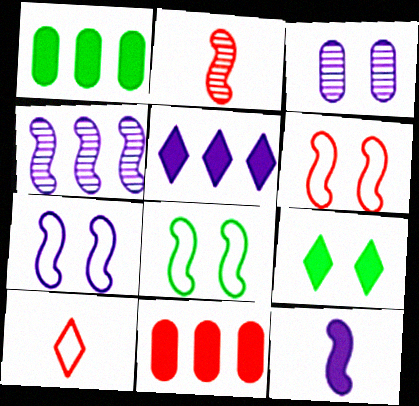[[3, 6, 9], 
[4, 7, 12], 
[6, 7, 8], 
[9, 11, 12]]